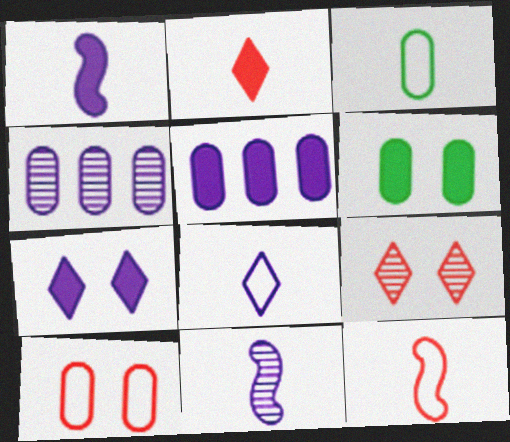[[1, 5, 7], 
[2, 3, 11], 
[3, 8, 12]]